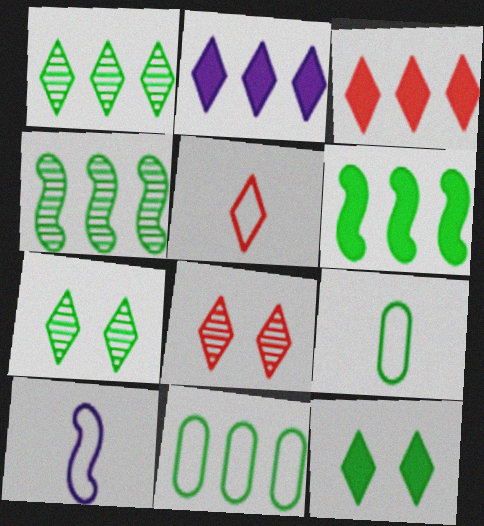[[1, 6, 11], 
[2, 5, 7], 
[3, 5, 8], 
[4, 9, 12], 
[5, 9, 10], 
[6, 7, 9]]